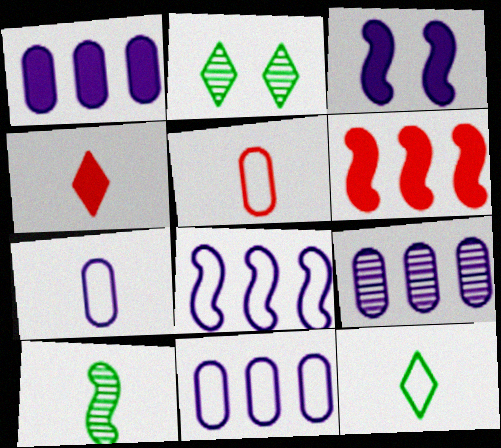[[1, 9, 11], 
[2, 6, 7], 
[4, 7, 10]]